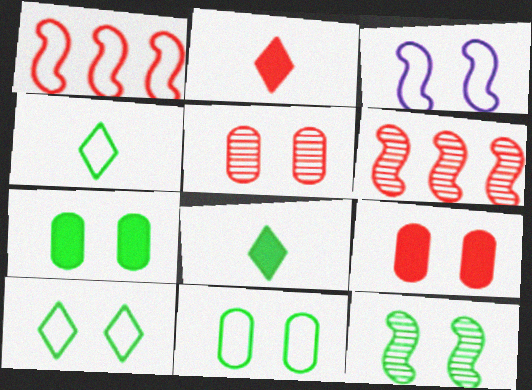[[1, 2, 5], 
[7, 10, 12]]